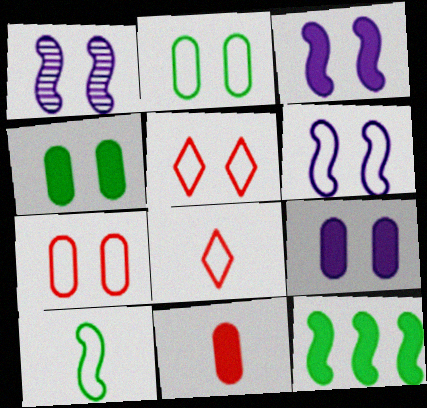[[1, 3, 6], 
[1, 4, 5], 
[2, 5, 6]]